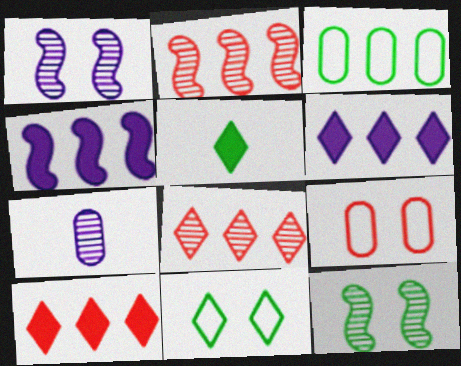[[2, 3, 6], 
[3, 4, 8], 
[3, 5, 12], 
[7, 8, 12]]